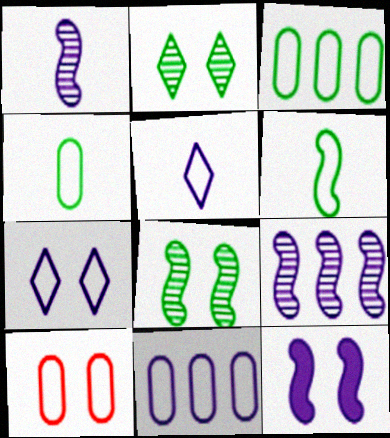[[2, 10, 12], 
[4, 10, 11]]